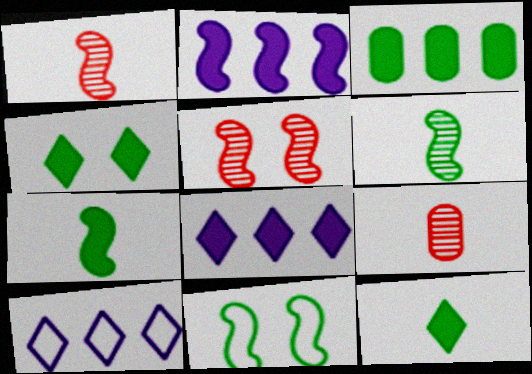[[1, 2, 11], 
[3, 4, 7], 
[8, 9, 11]]